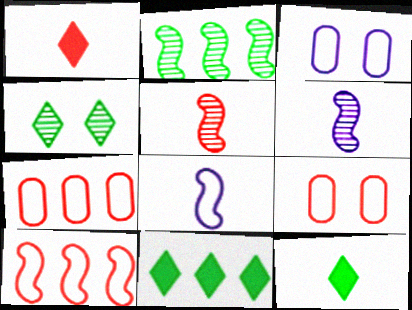[[1, 2, 3], 
[3, 5, 11], 
[6, 9, 11]]